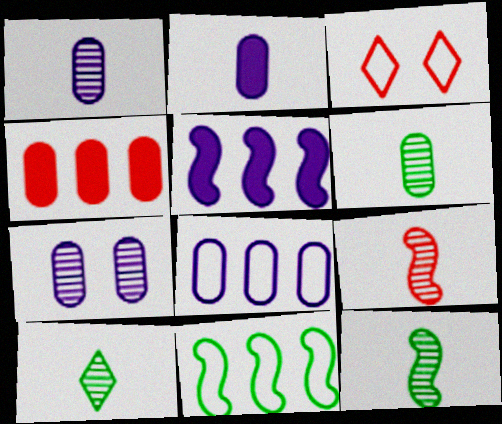[[1, 9, 10], 
[2, 7, 8], 
[3, 4, 9], 
[3, 5, 6], 
[6, 10, 12]]